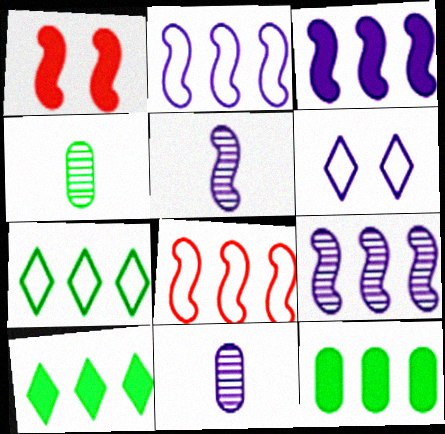[[1, 7, 11], 
[2, 3, 9], 
[3, 6, 11]]